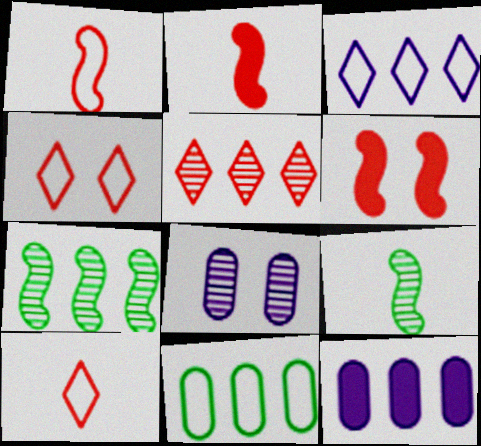[[4, 9, 12], 
[5, 8, 9]]